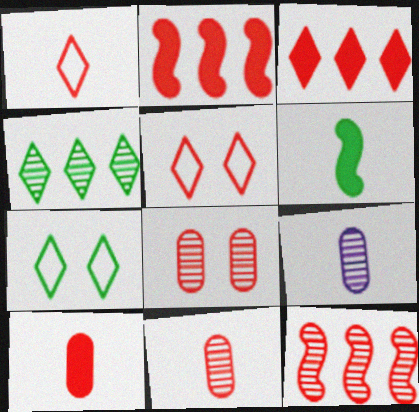[[1, 2, 8], 
[1, 6, 9], 
[2, 5, 11], 
[2, 7, 9], 
[5, 10, 12]]